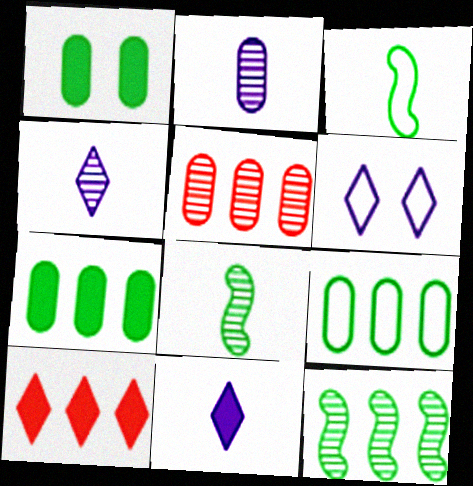[]